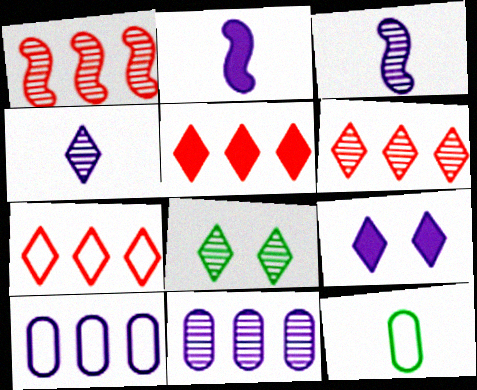[[1, 9, 12], 
[3, 9, 10], 
[4, 6, 8], 
[5, 6, 7]]